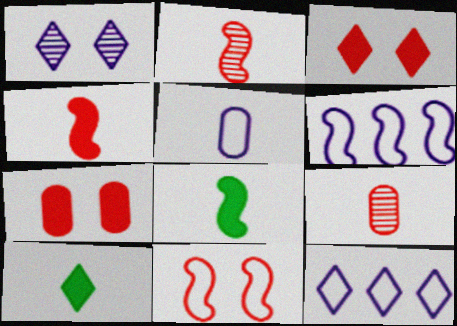[[2, 5, 10]]